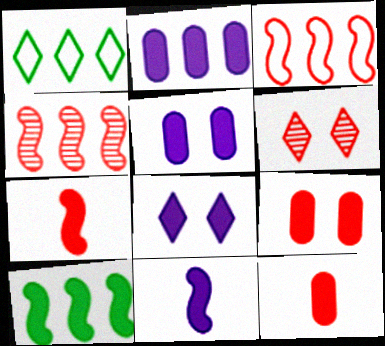[[1, 2, 4], 
[2, 8, 11], 
[3, 6, 12], 
[8, 10, 12]]